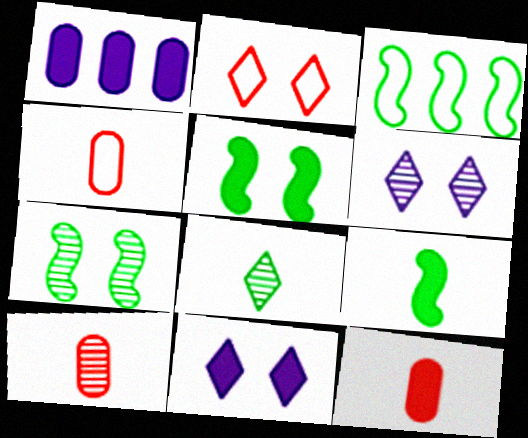[[3, 6, 12], 
[3, 7, 9], 
[3, 10, 11], 
[4, 10, 12]]